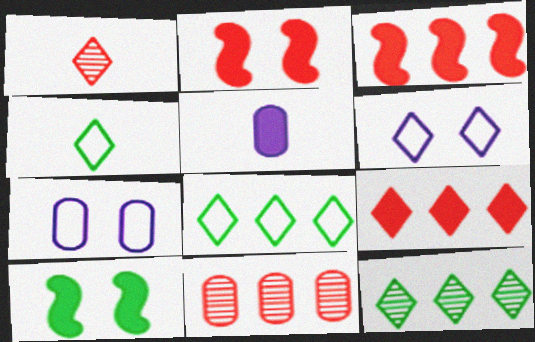[[5, 9, 10]]